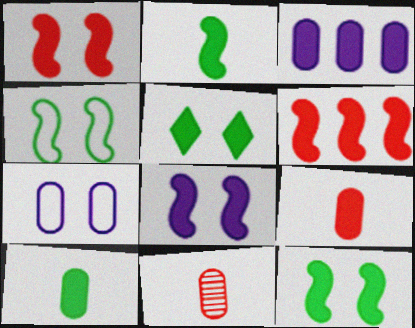[[1, 8, 12], 
[2, 6, 8]]